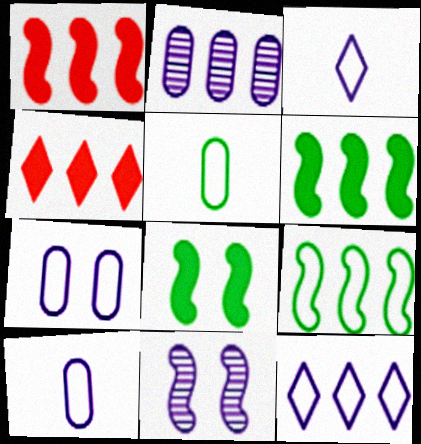[[2, 4, 9], 
[4, 5, 11]]